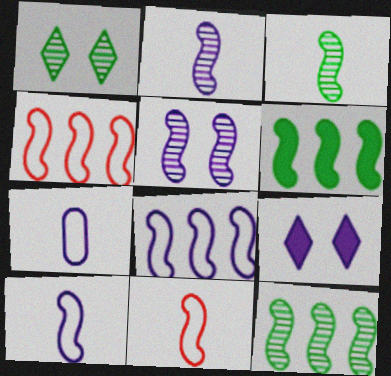[[5, 6, 11]]